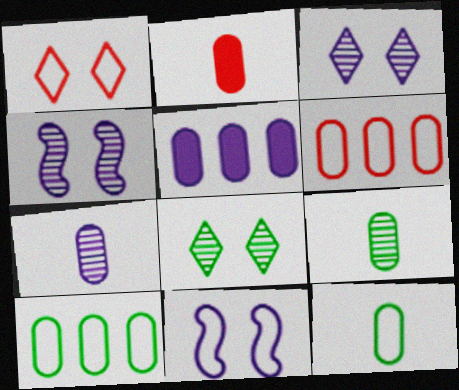[[2, 7, 12]]